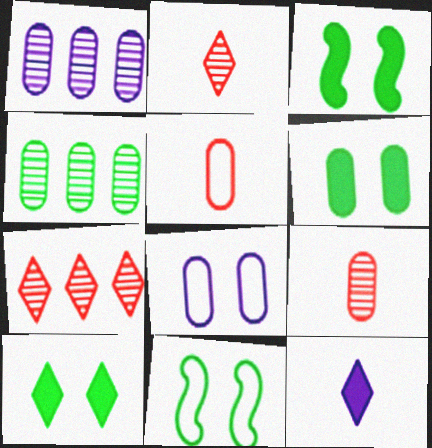[[1, 5, 6], 
[3, 6, 10]]